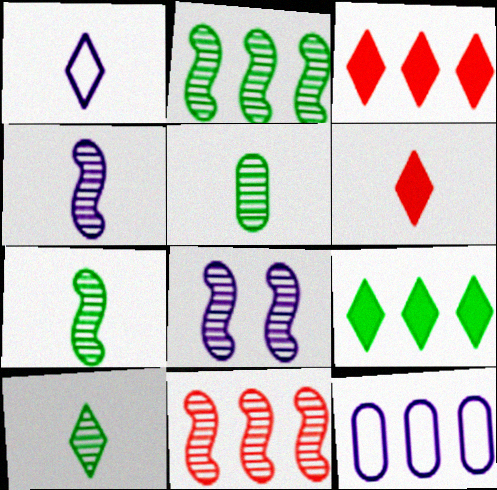[[1, 6, 10], 
[2, 3, 12], 
[5, 7, 10], 
[7, 8, 11], 
[9, 11, 12]]